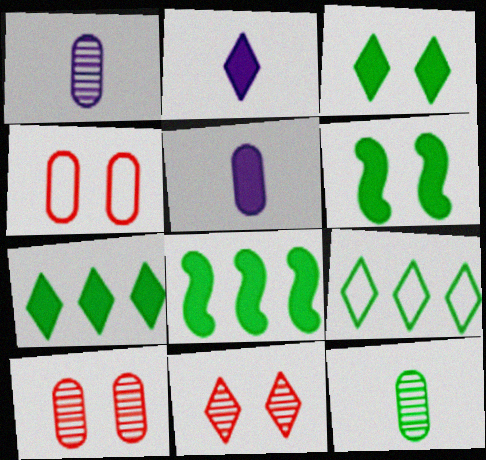[[2, 9, 11], 
[6, 9, 12]]